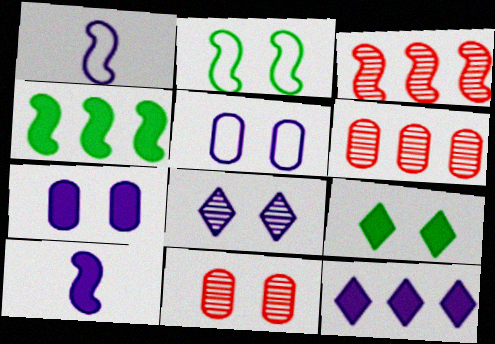[[1, 6, 9], 
[2, 3, 10], 
[7, 10, 12]]